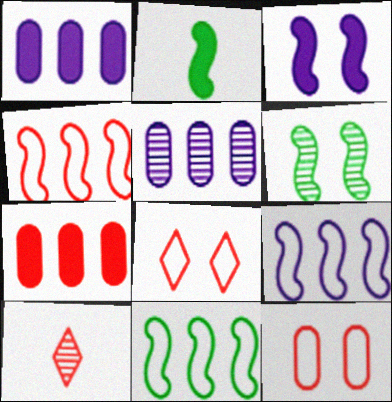[[2, 5, 8], 
[2, 6, 11], 
[4, 9, 11], 
[5, 6, 10]]